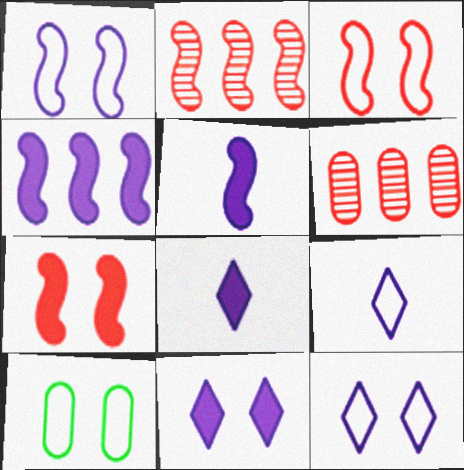[[2, 8, 10], 
[3, 10, 12]]